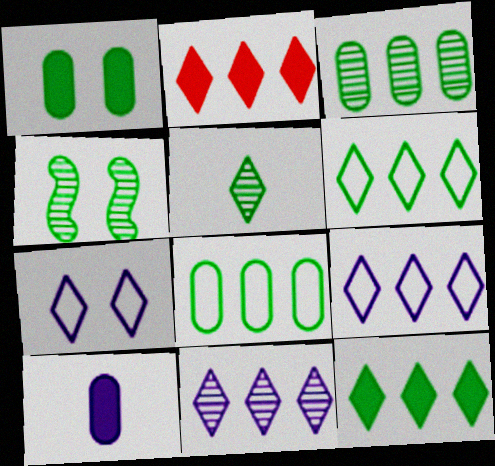[[2, 5, 7], 
[2, 6, 11], 
[3, 4, 5]]